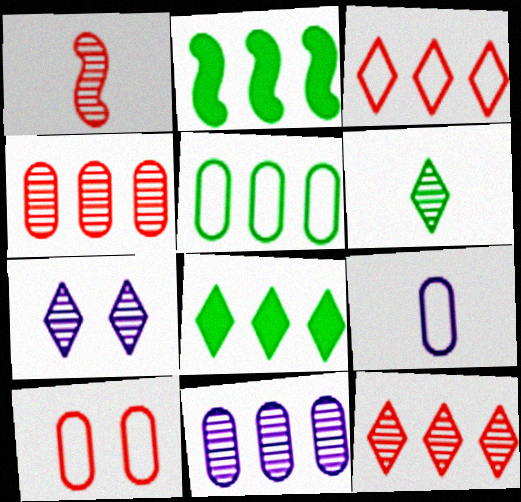[[2, 3, 11], 
[5, 9, 10], 
[6, 7, 12]]